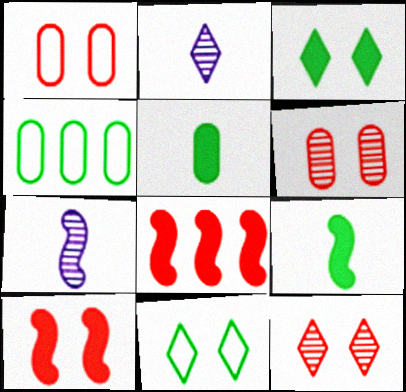[[1, 10, 12], 
[2, 4, 10]]